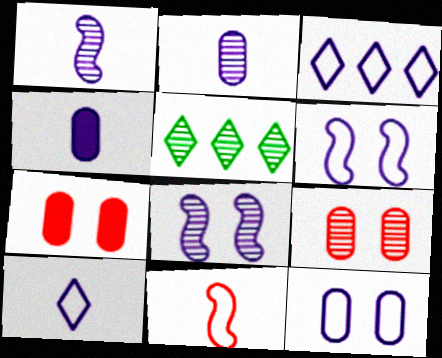[[1, 4, 10], 
[1, 5, 9], 
[3, 4, 8]]